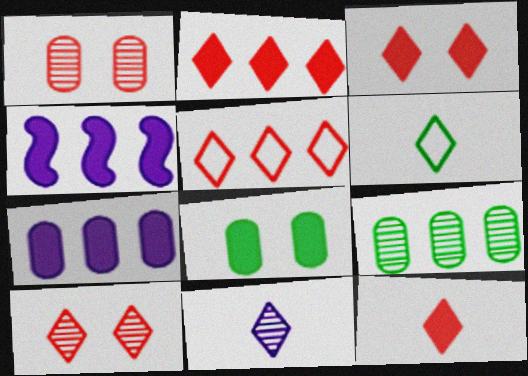[[1, 4, 6], 
[2, 3, 12], 
[4, 5, 9], 
[4, 8, 12], 
[5, 10, 12], 
[6, 11, 12]]